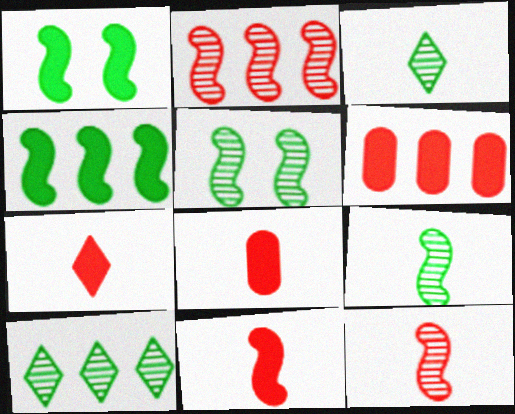[[7, 8, 11]]